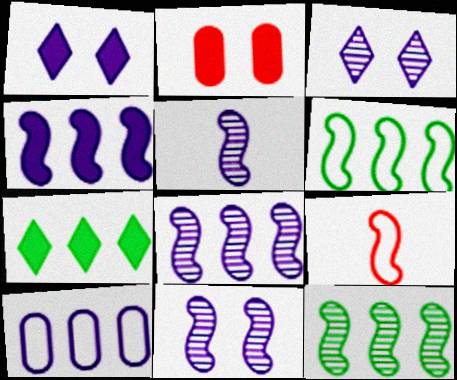[[1, 5, 10], 
[5, 8, 11]]